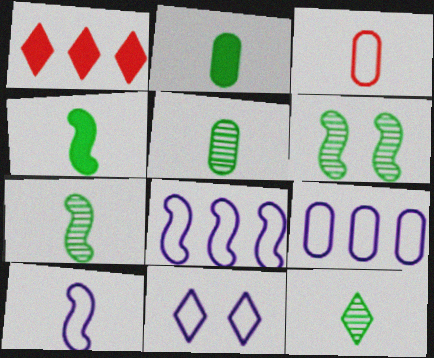[[1, 11, 12], 
[5, 7, 12], 
[9, 10, 11]]